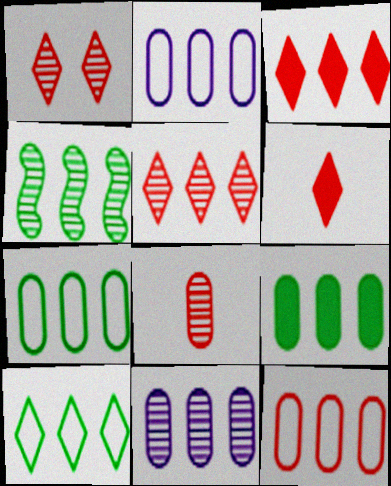[[2, 3, 4], 
[2, 7, 12], 
[4, 5, 11], 
[4, 9, 10], 
[9, 11, 12]]